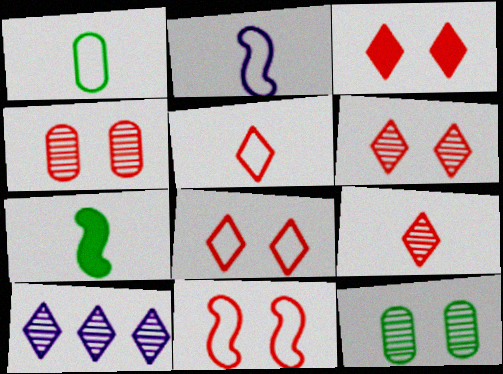[[1, 2, 5], 
[3, 4, 11], 
[3, 6, 8]]